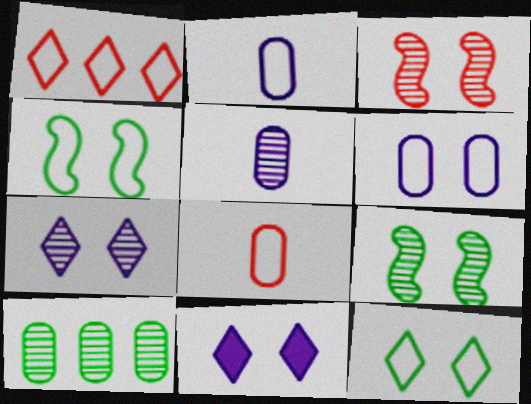[[1, 2, 4]]